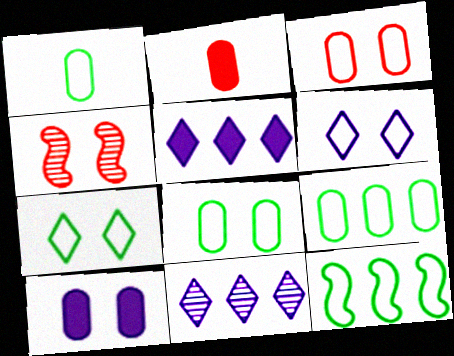[[1, 4, 5], 
[1, 7, 12], 
[1, 8, 9], 
[4, 7, 10]]